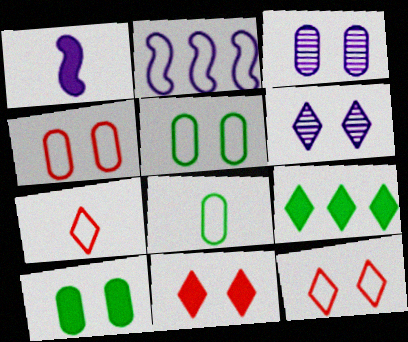[[2, 5, 7], 
[2, 8, 12], 
[3, 4, 10], 
[6, 7, 9]]